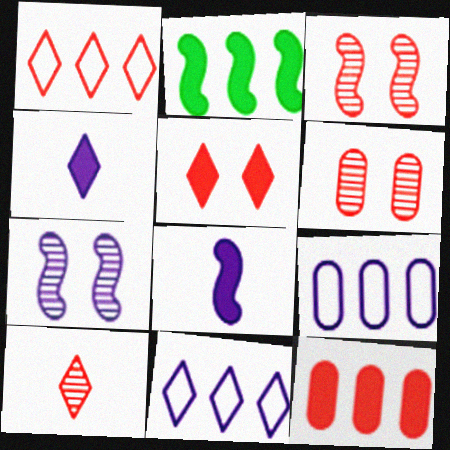[[1, 5, 10], 
[4, 7, 9]]